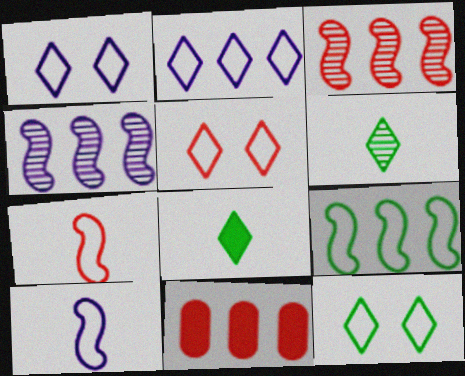[[1, 5, 12]]